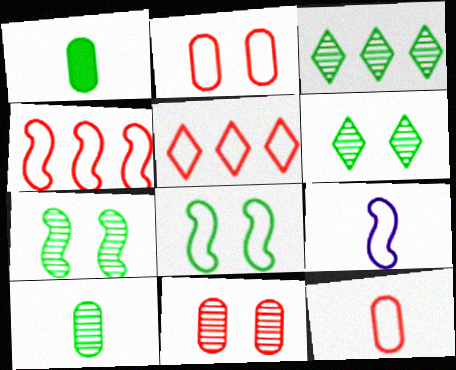[[1, 3, 8], 
[3, 7, 10], 
[4, 8, 9]]